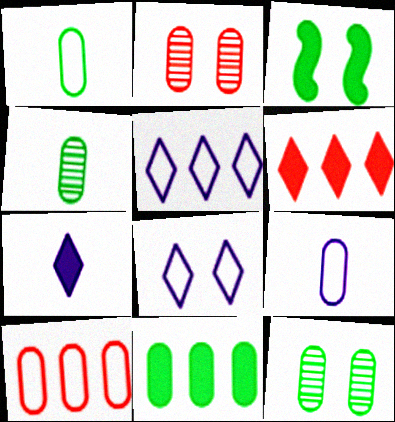[[1, 11, 12], 
[2, 3, 8], 
[2, 9, 11]]